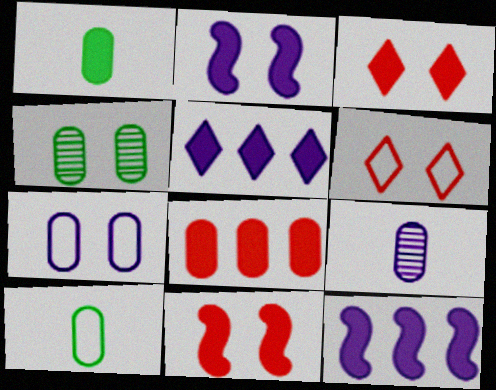[[1, 3, 12], 
[1, 5, 11], 
[2, 4, 6]]